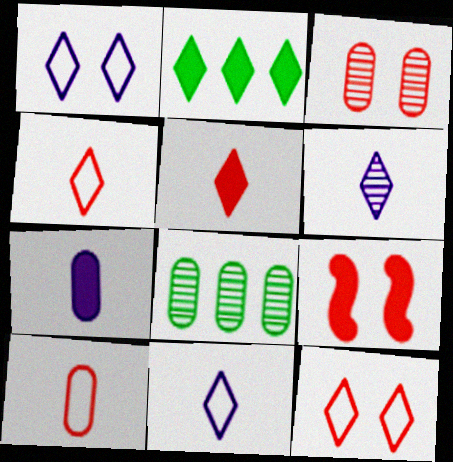[[2, 6, 12], 
[2, 7, 9], 
[3, 9, 12], 
[8, 9, 11]]